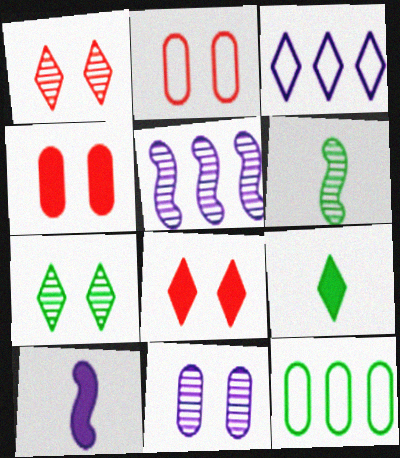[[1, 3, 9], 
[1, 10, 12], 
[2, 5, 9], 
[3, 4, 6], 
[3, 10, 11]]